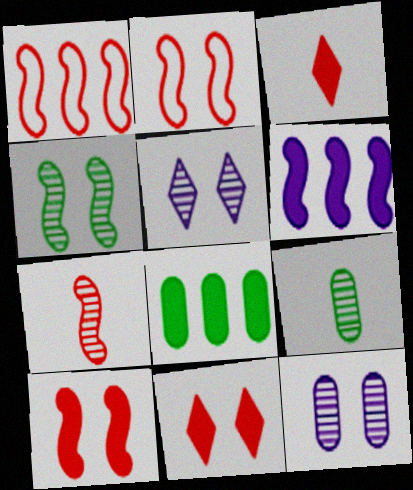[[1, 7, 10]]